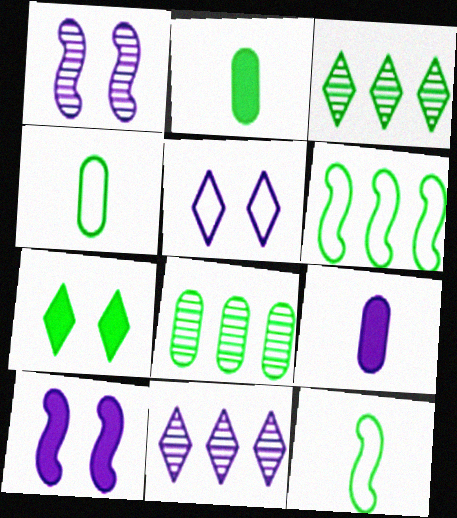[[7, 8, 12]]